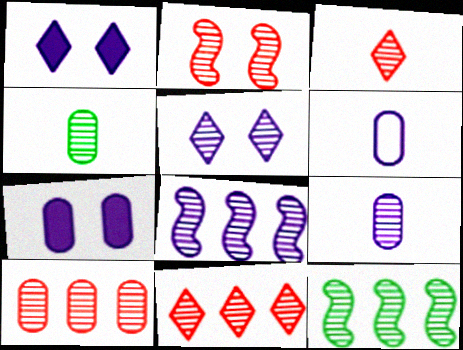[[1, 6, 8], 
[2, 3, 10], 
[5, 8, 9]]